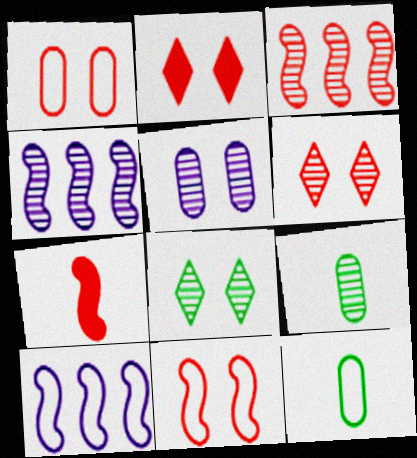[[2, 4, 12], 
[2, 9, 10], 
[3, 7, 11], 
[4, 6, 9]]